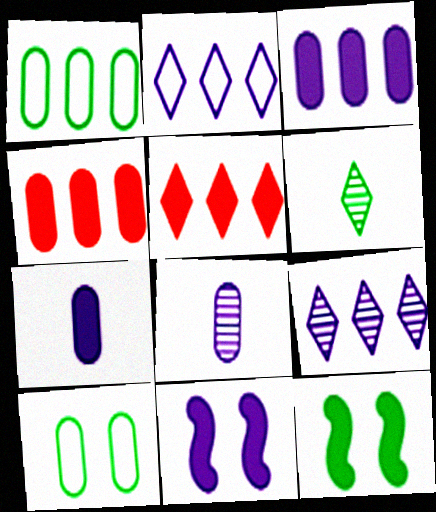[[1, 6, 12], 
[2, 8, 11], 
[4, 8, 10], 
[5, 7, 12]]